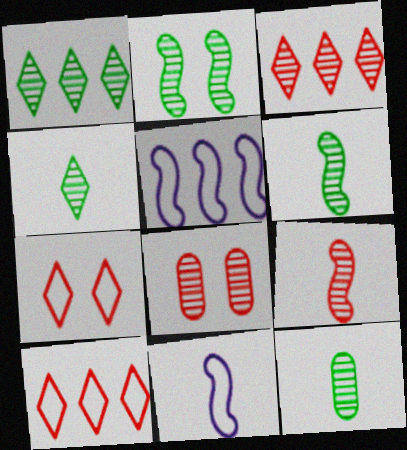[[1, 2, 12], 
[3, 8, 9], 
[4, 6, 12]]